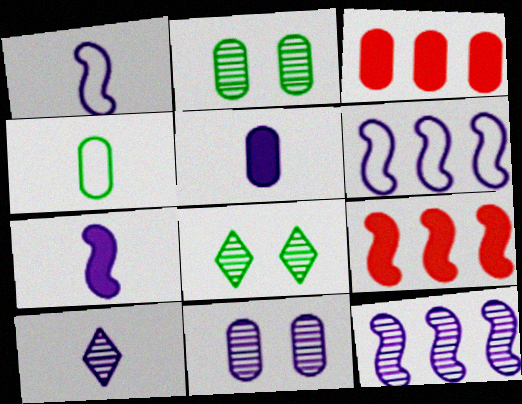[[1, 3, 8], 
[1, 5, 10], 
[3, 4, 11], 
[10, 11, 12]]